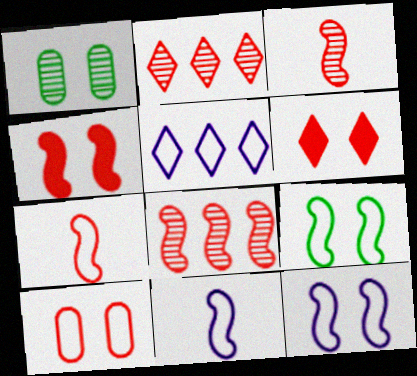[[1, 6, 12], 
[4, 7, 8]]